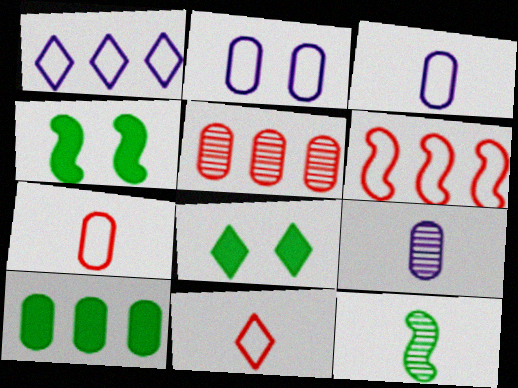[[6, 8, 9]]